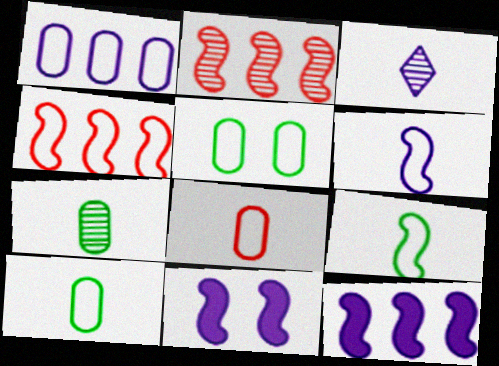[[1, 3, 11], 
[1, 5, 8], 
[2, 9, 11]]